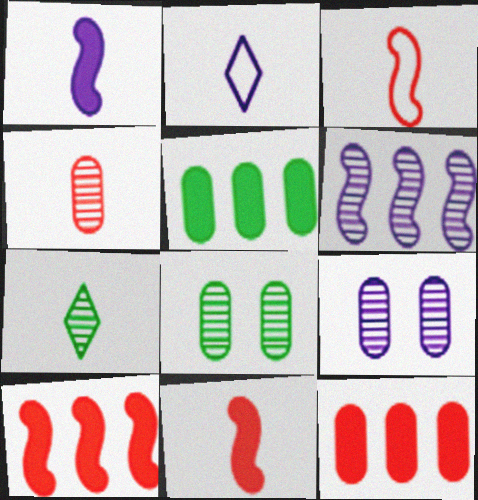[[2, 8, 10]]